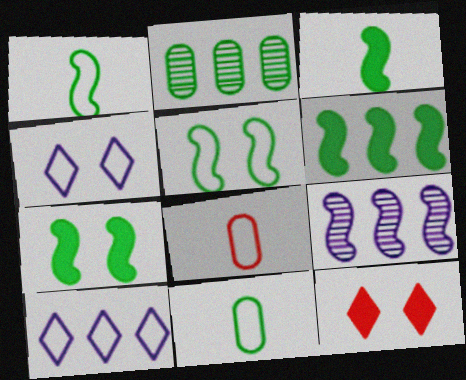[[3, 6, 7], 
[5, 8, 10], 
[9, 11, 12]]